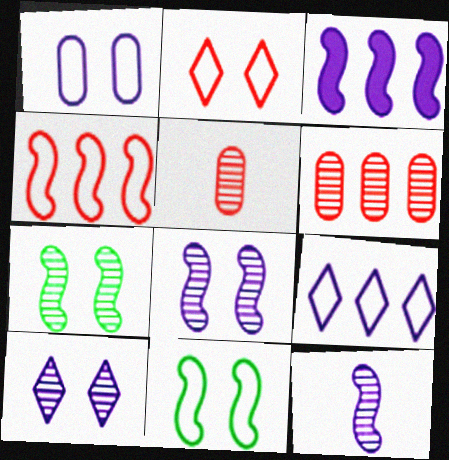[[1, 2, 11]]